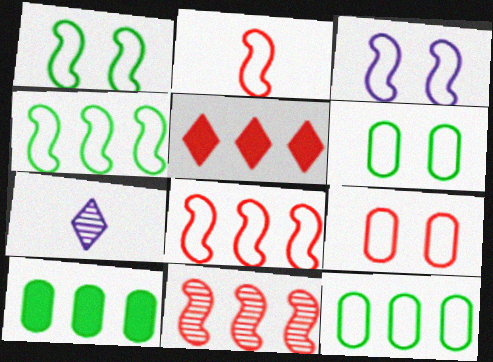[[2, 3, 4]]